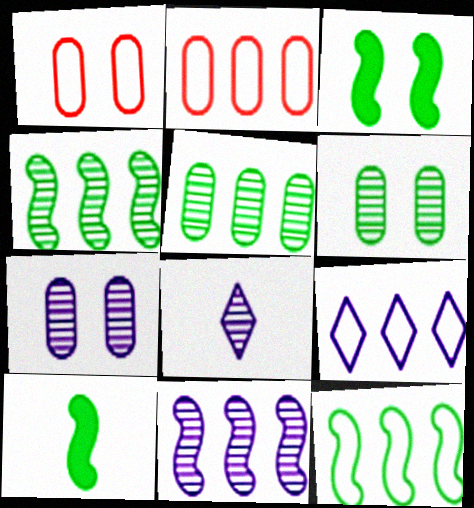[[2, 3, 8], 
[2, 9, 12], 
[7, 8, 11]]